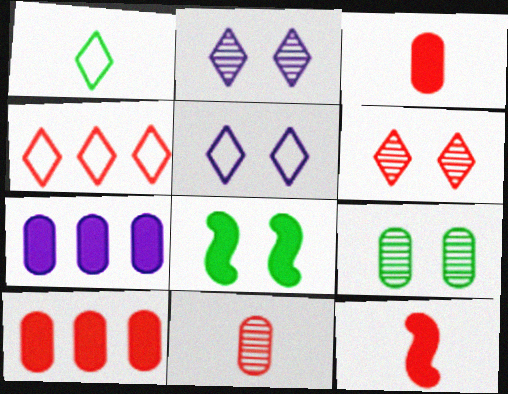[[1, 4, 5]]